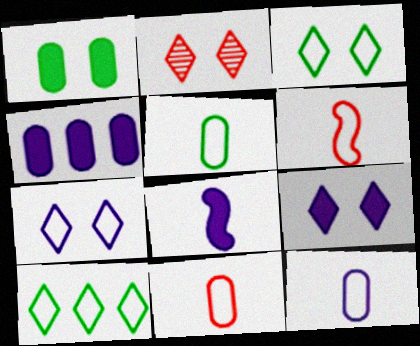[[2, 3, 9], 
[4, 8, 9], 
[5, 11, 12]]